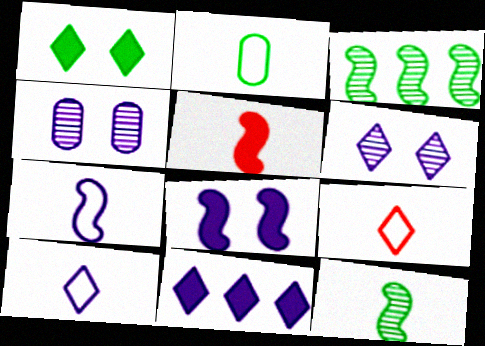[[1, 2, 3], 
[2, 7, 9], 
[4, 7, 11], 
[5, 7, 12], 
[6, 10, 11]]